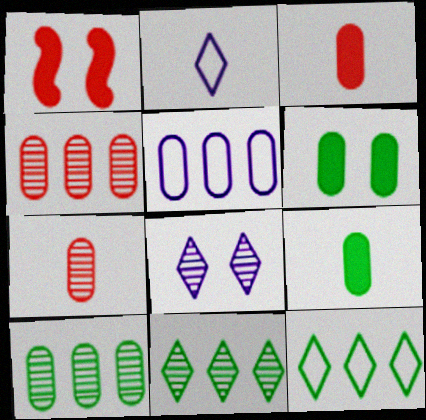[[1, 2, 10], 
[5, 6, 7]]